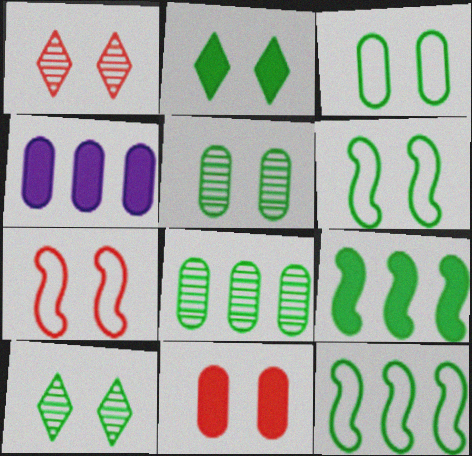[[1, 7, 11], 
[2, 5, 6]]